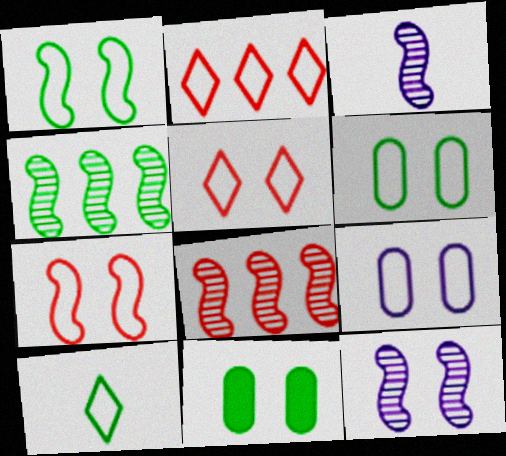[[1, 5, 9], 
[2, 3, 11], 
[4, 10, 11], 
[5, 11, 12]]